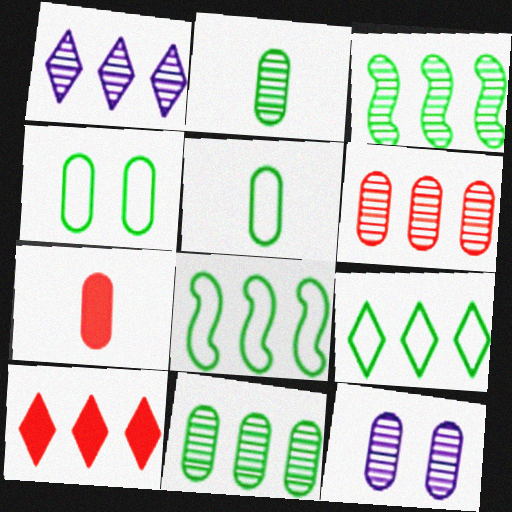[[1, 3, 6], 
[1, 9, 10], 
[2, 6, 12]]